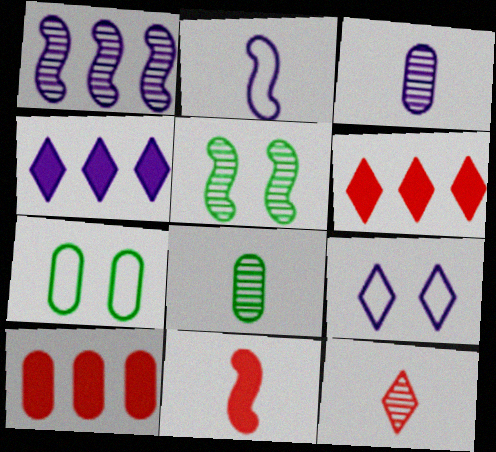[[3, 7, 10]]